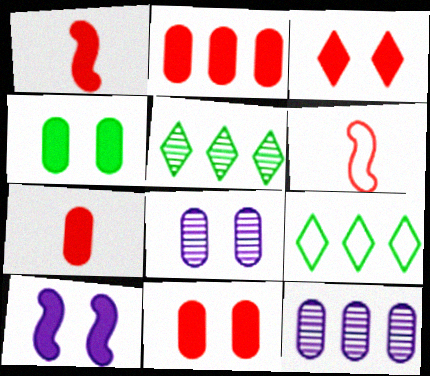[[1, 2, 3], 
[1, 8, 9], 
[2, 7, 11], 
[3, 4, 10]]